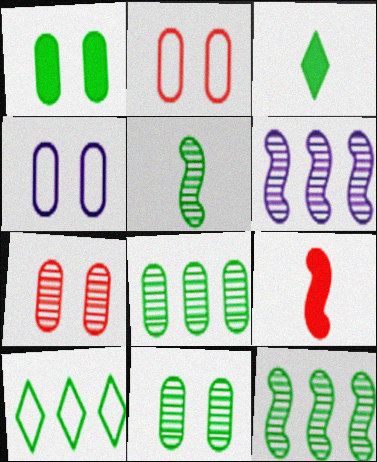[[1, 4, 7], 
[1, 5, 10], 
[2, 3, 6]]